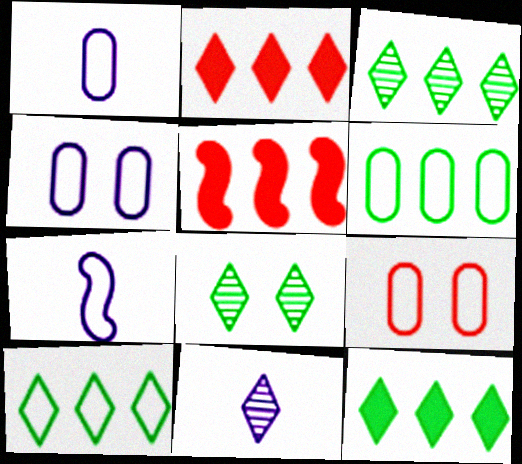[[1, 5, 8], 
[1, 6, 9], 
[3, 10, 12], 
[7, 9, 10]]